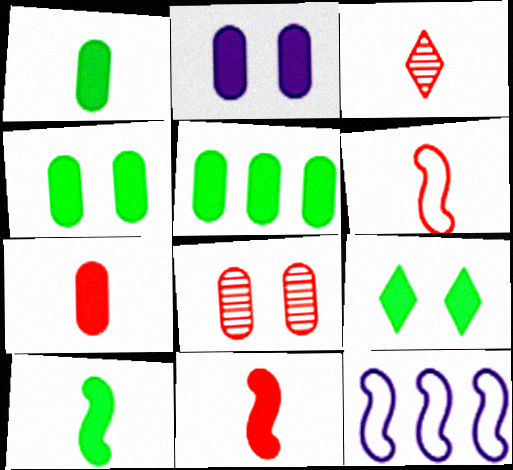[[1, 4, 5], 
[2, 5, 7], 
[3, 4, 12], 
[3, 6, 7], 
[5, 9, 10]]